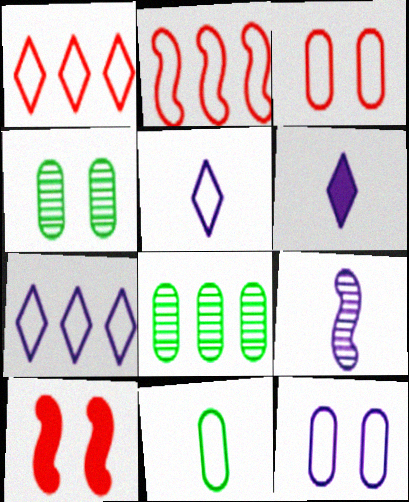[[2, 4, 6], 
[5, 8, 10]]